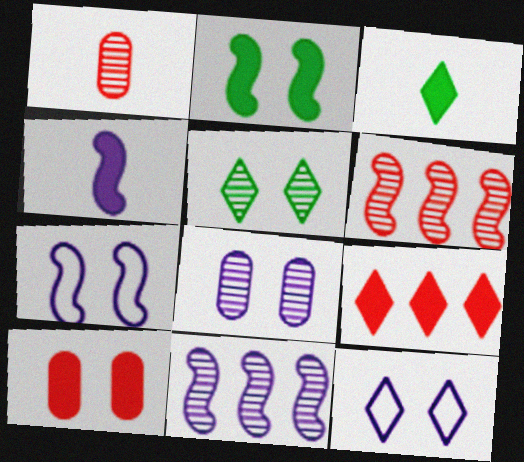[[1, 5, 11], 
[4, 7, 11], 
[5, 7, 10]]